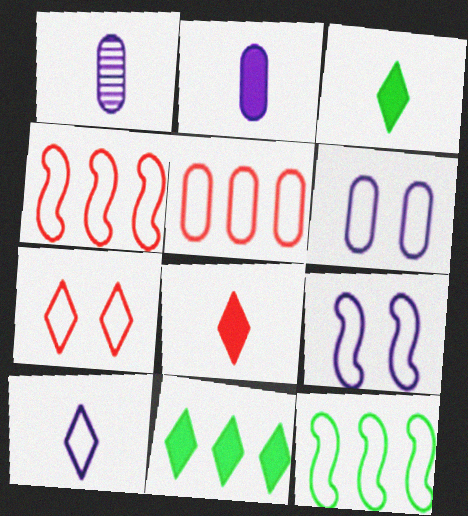[]